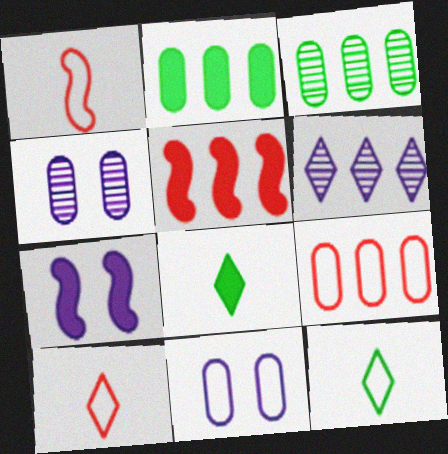[[3, 7, 10], 
[4, 5, 12]]